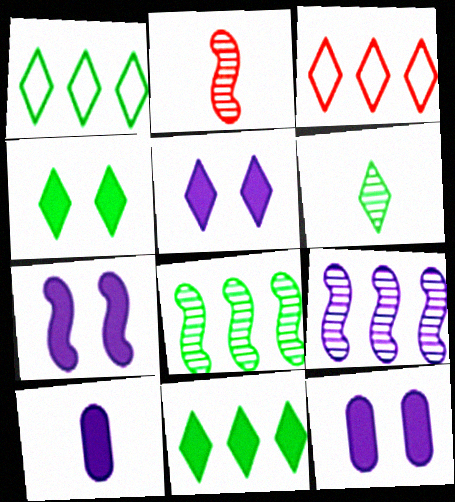[[1, 2, 12], 
[1, 4, 6], 
[3, 5, 6], 
[5, 7, 12]]